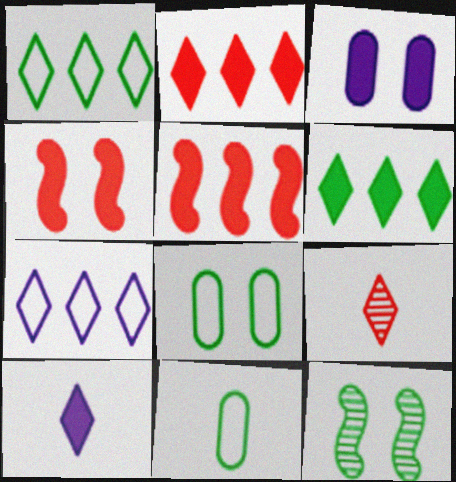[[6, 11, 12]]